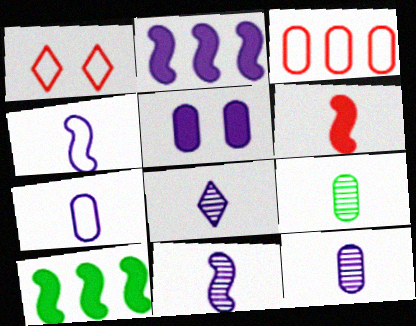[[1, 2, 9], 
[1, 10, 12], 
[3, 5, 9], 
[8, 11, 12]]